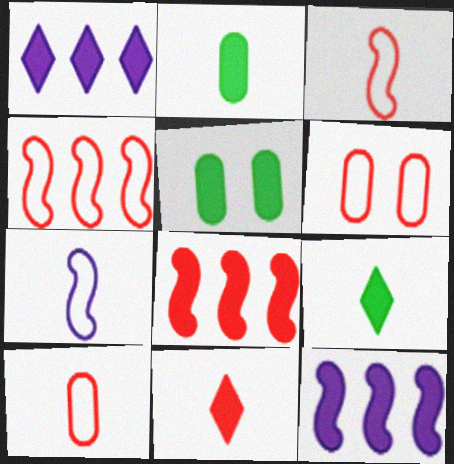[[5, 11, 12]]